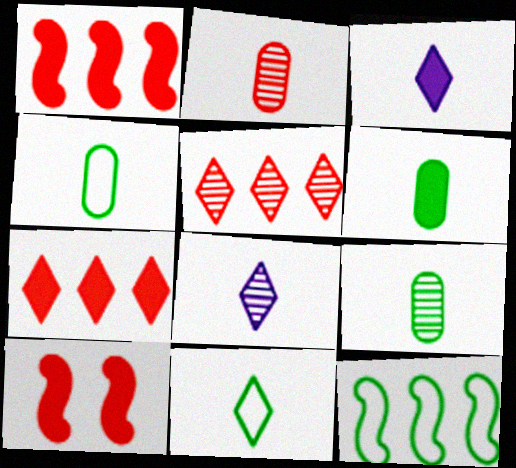[[4, 6, 9]]